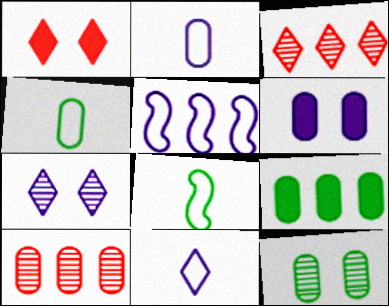[[3, 5, 9], 
[3, 6, 8], 
[4, 6, 10], 
[4, 9, 12]]